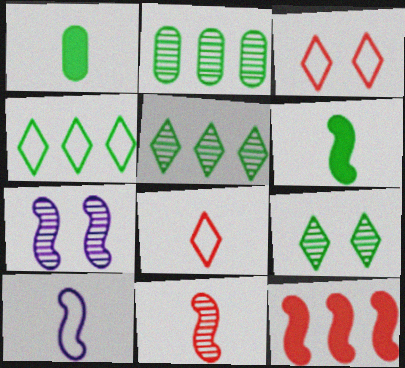[[6, 10, 11]]